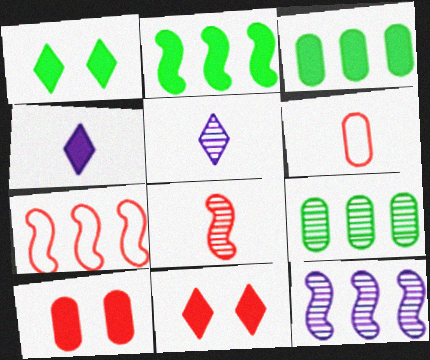[[1, 6, 12], 
[2, 4, 10], 
[2, 7, 12]]